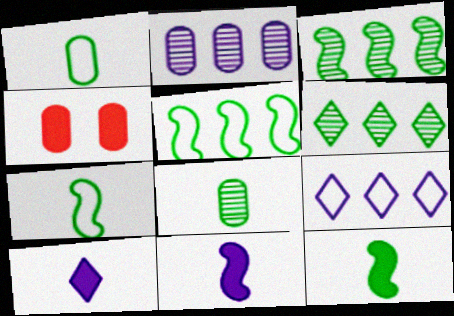[[1, 2, 4]]